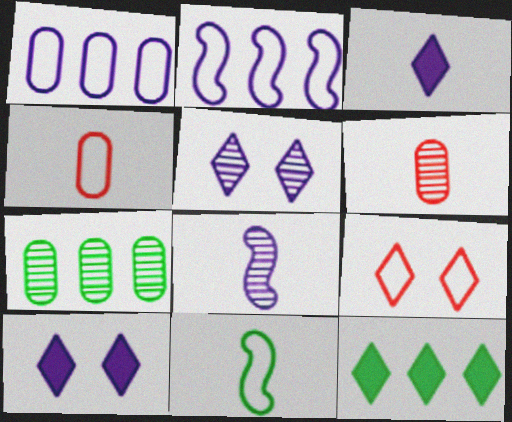[[1, 8, 10], 
[1, 9, 11], 
[3, 6, 11]]